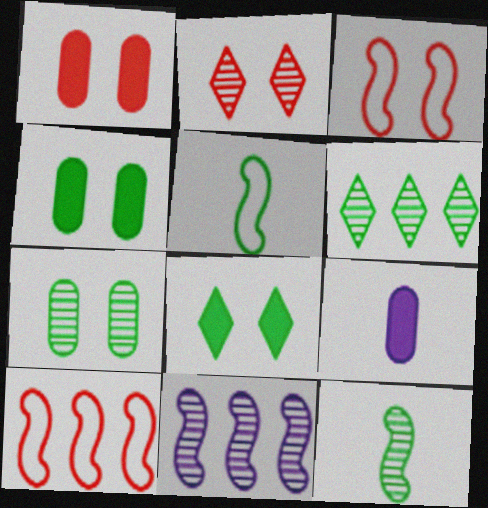[[1, 2, 3], 
[3, 6, 9], 
[4, 5, 6], 
[6, 7, 12]]